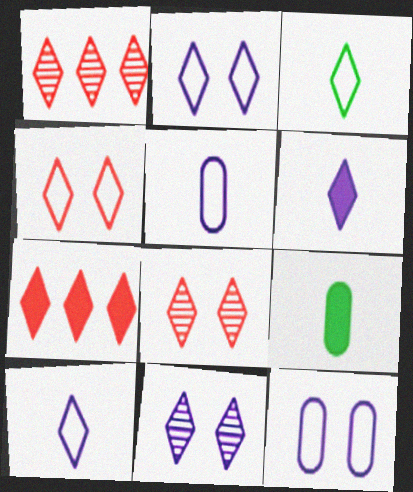[[3, 7, 11]]